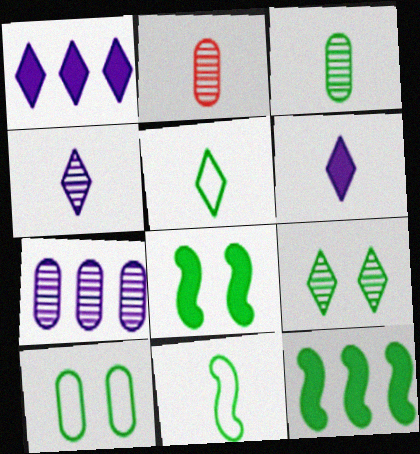[[2, 6, 11], 
[8, 9, 10]]